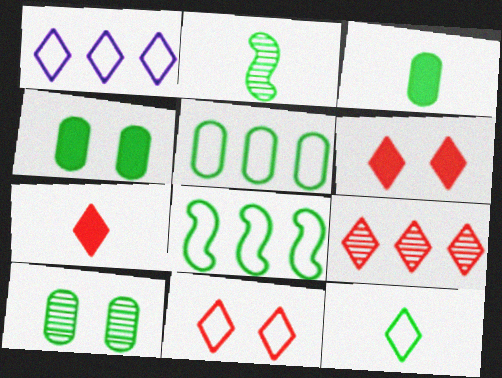[[1, 11, 12], 
[2, 3, 12], 
[3, 5, 10], 
[7, 9, 11]]